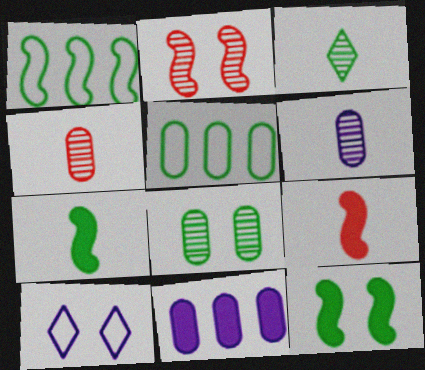[[3, 5, 12]]